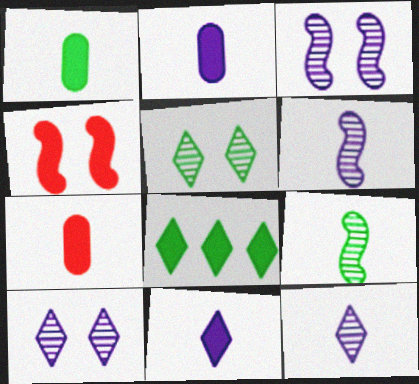[[1, 2, 7], 
[2, 4, 8]]